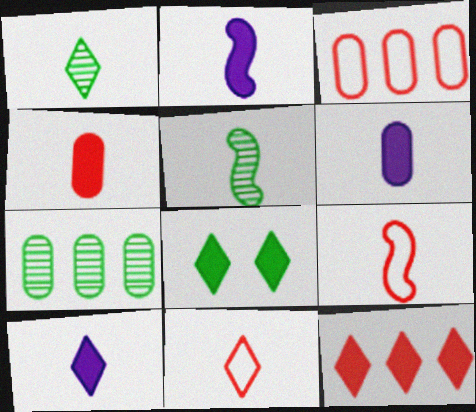[[1, 6, 9], 
[1, 10, 11], 
[2, 5, 9], 
[2, 6, 10], 
[5, 6, 11], 
[8, 10, 12]]